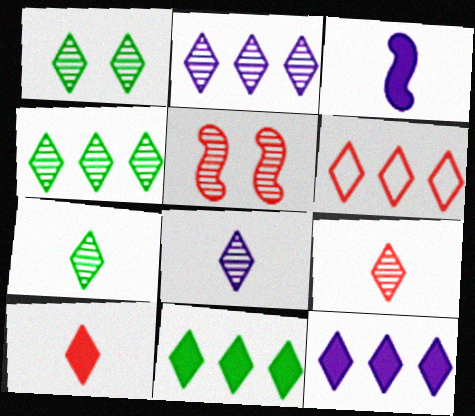[[1, 2, 9], 
[1, 4, 7], 
[2, 6, 11], 
[4, 6, 12], 
[7, 8, 9]]